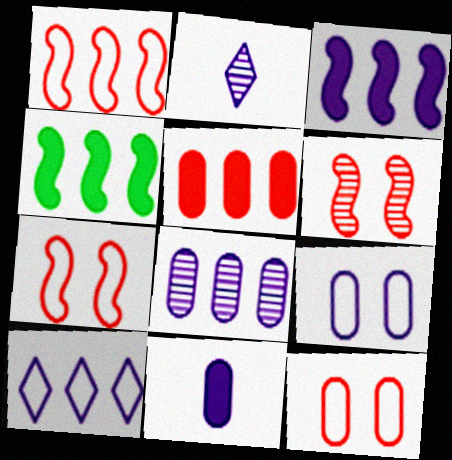[[2, 3, 9], 
[2, 4, 12], 
[3, 8, 10], 
[8, 9, 11]]